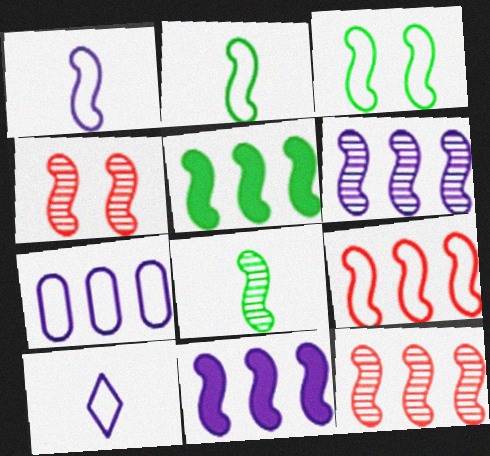[[1, 3, 9], 
[1, 4, 5], 
[2, 4, 11], 
[3, 5, 8], 
[4, 6, 8], 
[5, 6, 9]]